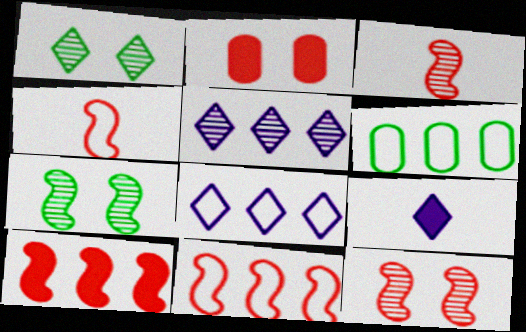[[4, 10, 12], 
[5, 6, 10], 
[6, 8, 11], 
[6, 9, 12]]